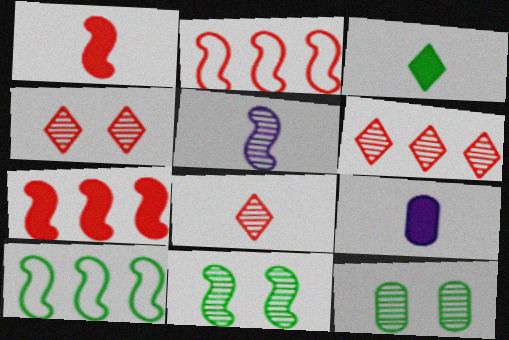[[1, 3, 9], 
[3, 10, 12], 
[4, 6, 8], 
[4, 9, 10], 
[5, 6, 12]]